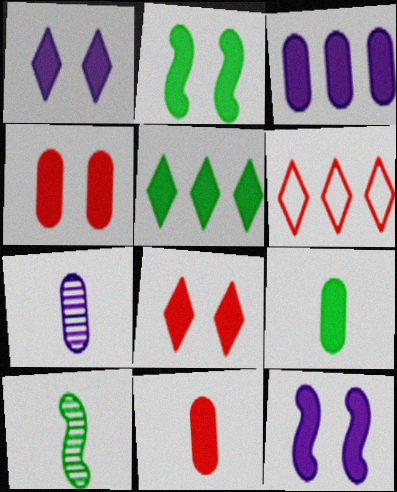[[1, 2, 4], 
[2, 5, 9], 
[2, 6, 7], 
[3, 4, 9], 
[5, 11, 12]]